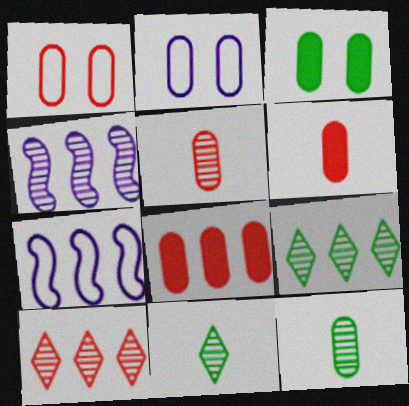[[1, 5, 8], 
[2, 8, 12], 
[7, 8, 9]]